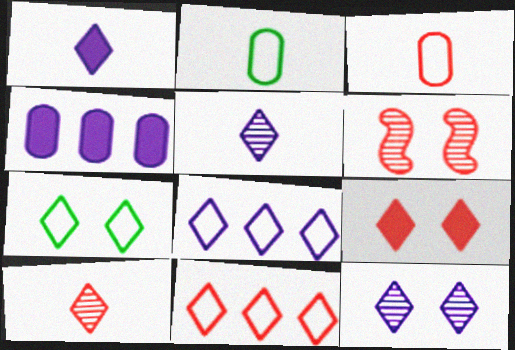[[1, 8, 12], 
[7, 9, 12], 
[9, 10, 11]]